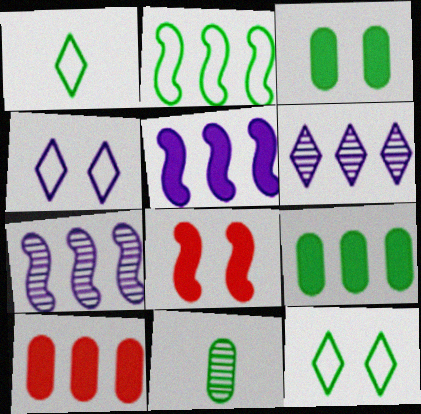[[2, 6, 10]]